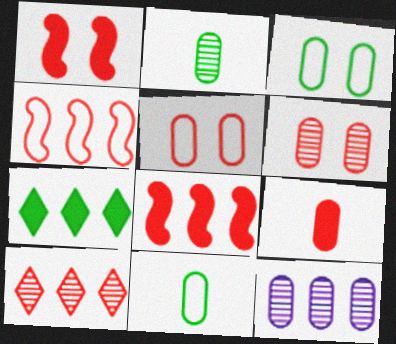[[2, 6, 12], 
[3, 9, 12], 
[4, 7, 12]]